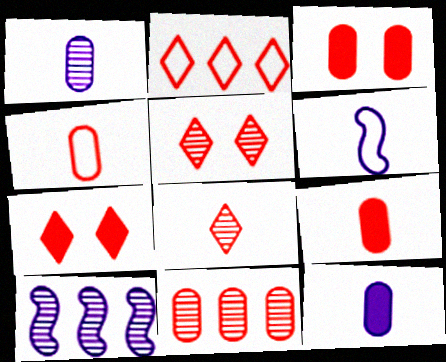[[2, 7, 8], 
[3, 4, 11]]